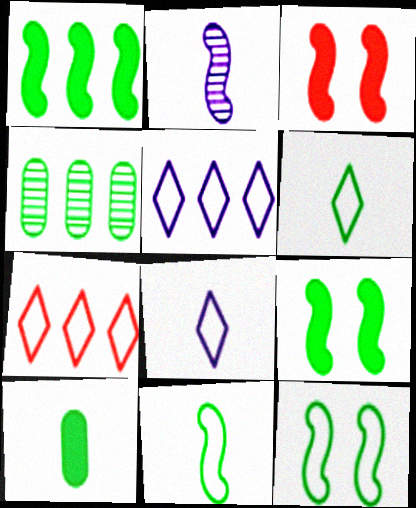[[3, 4, 8], 
[4, 6, 9]]